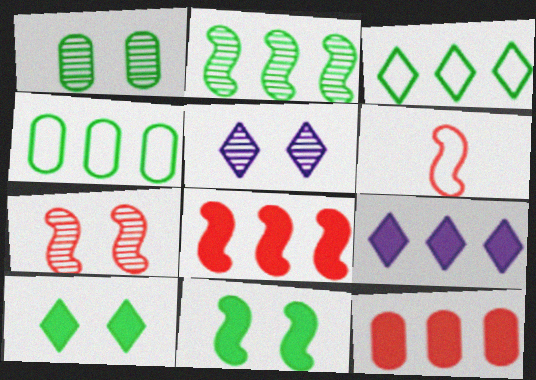[[1, 5, 7], 
[1, 6, 9], 
[6, 7, 8]]